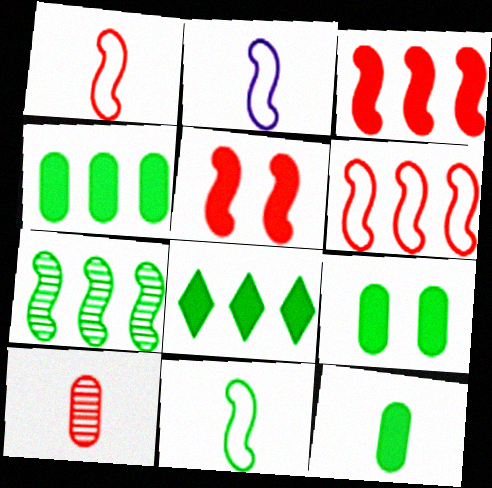[[1, 2, 11], 
[2, 5, 7], 
[4, 9, 12]]